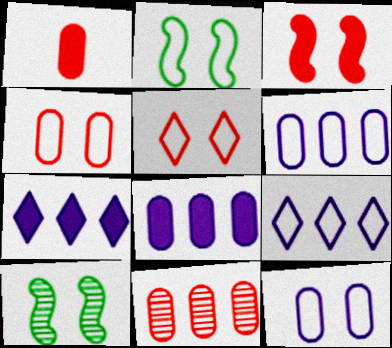[[1, 4, 11], 
[1, 9, 10], 
[2, 5, 12]]